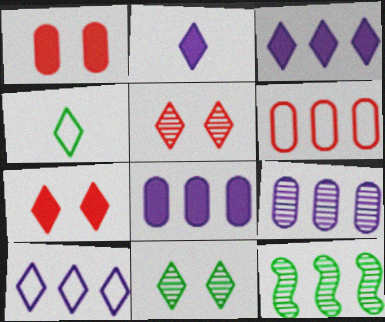[[3, 4, 5], 
[3, 6, 12]]